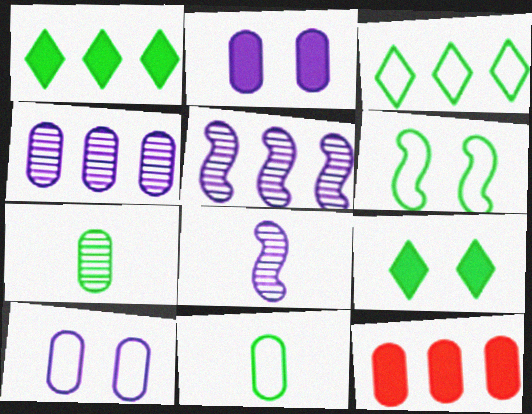[[1, 6, 7], 
[3, 5, 12], 
[3, 6, 11], 
[7, 10, 12]]